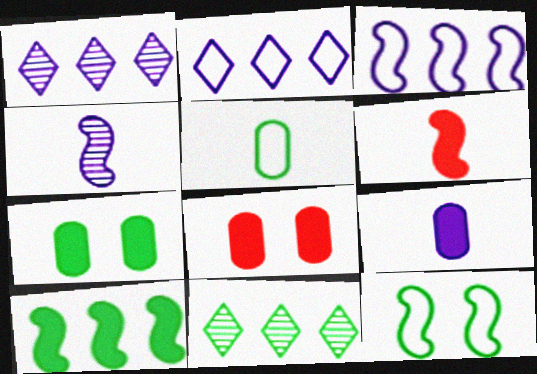[]